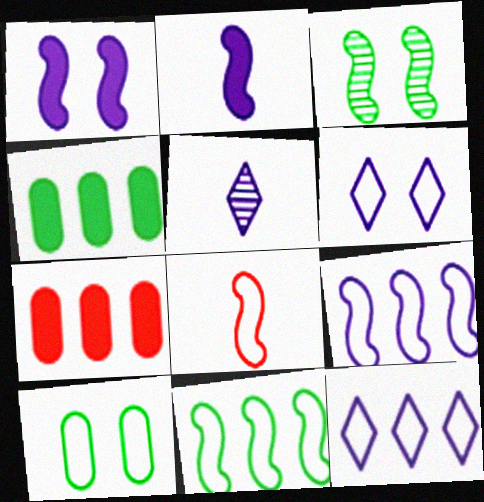[[8, 10, 12]]